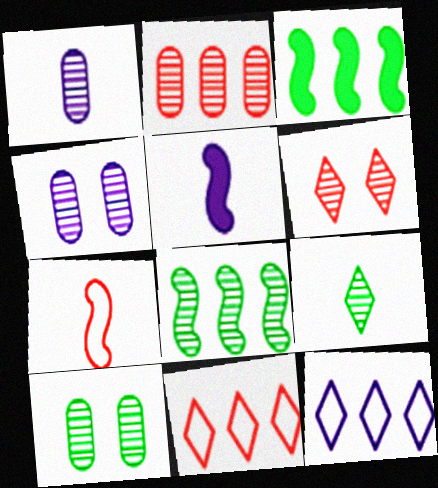[[1, 2, 10], 
[1, 6, 8], 
[2, 3, 12], 
[4, 5, 12], 
[5, 10, 11], 
[8, 9, 10]]